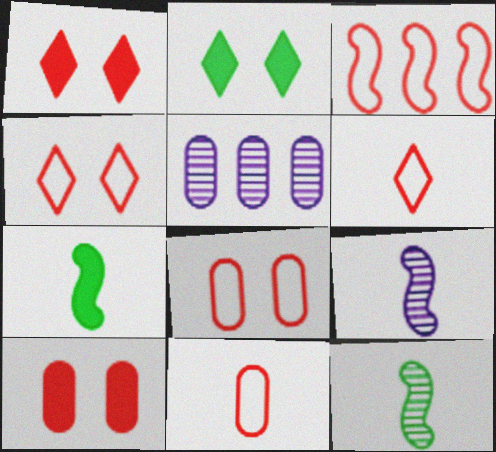[[3, 4, 11], 
[3, 6, 8], 
[4, 5, 7]]